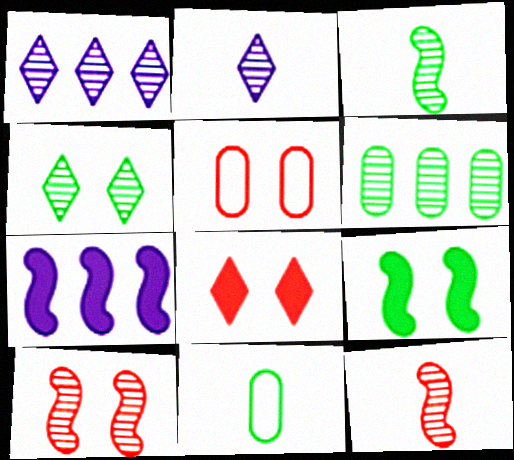[[2, 6, 10], 
[3, 4, 6], 
[5, 8, 10]]